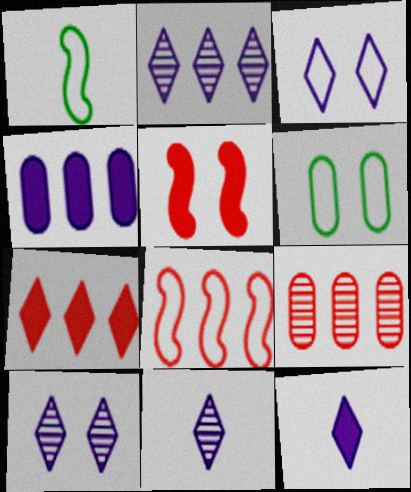[[2, 3, 12], 
[2, 10, 11], 
[5, 6, 10], 
[7, 8, 9]]